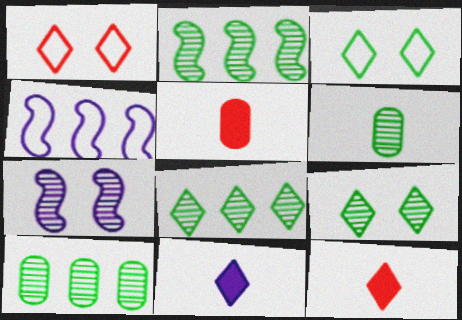[[1, 8, 11], 
[2, 6, 9], 
[2, 8, 10], 
[4, 5, 9]]